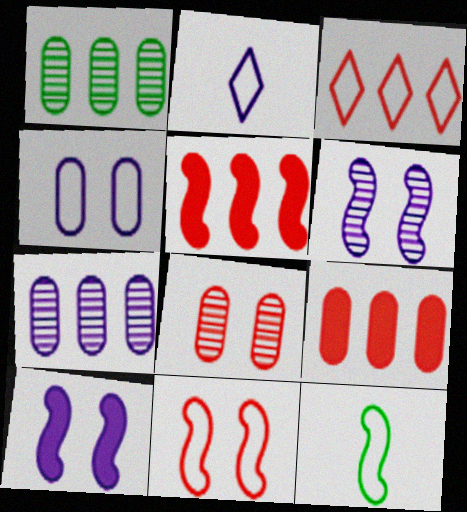[[2, 7, 10], 
[3, 4, 12], 
[5, 6, 12]]